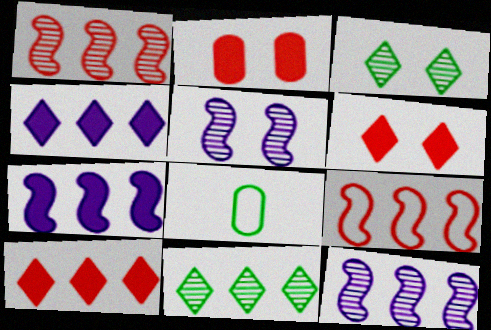[[5, 8, 10], 
[6, 8, 12]]